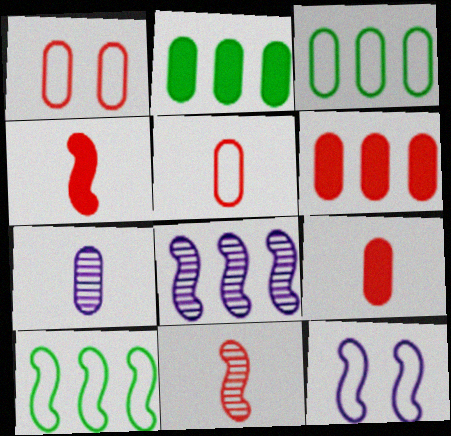[[1, 2, 7]]